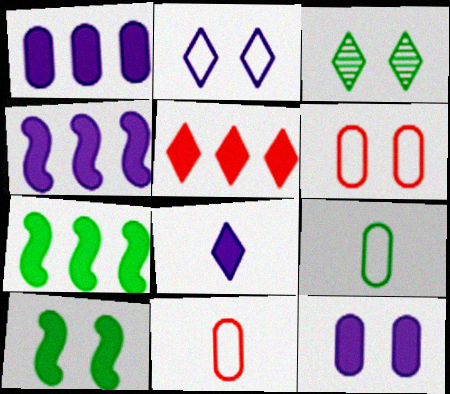[[1, 5, 7], 
[3, 4, 11], 
[3, 7, 9], 
[4, 8, 12]]